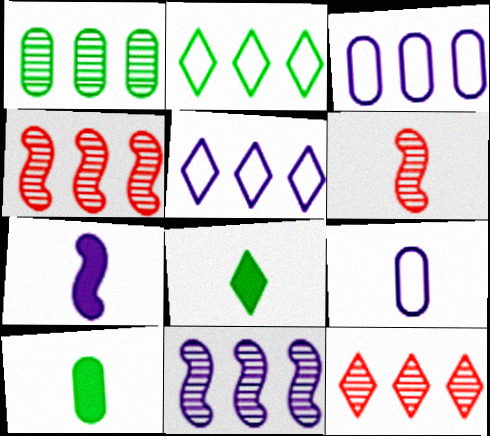[[1, 11, 12], 
[6, 8, 9]]